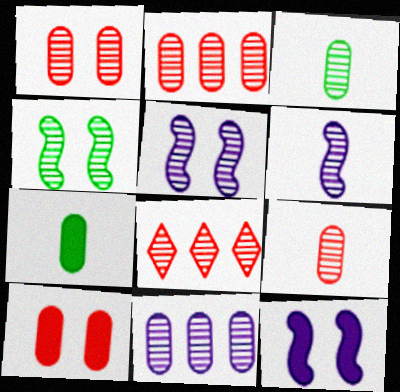[[1, 2, 9], 
[1, 3, 11], 
[3, 5, 8]]